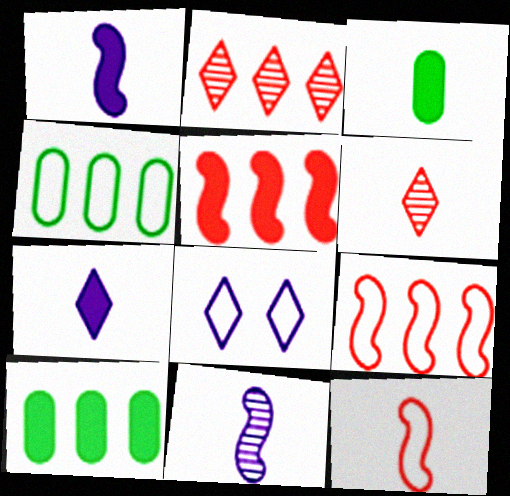[[4, 8, 12]]